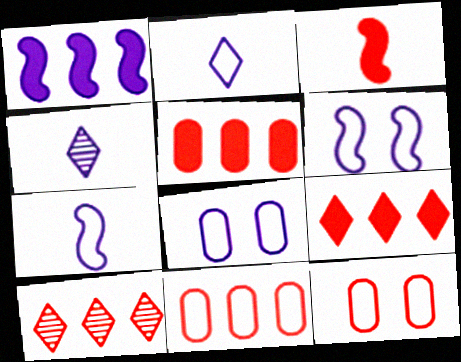[[1, 4, 8], 
[3, 10, 12]]